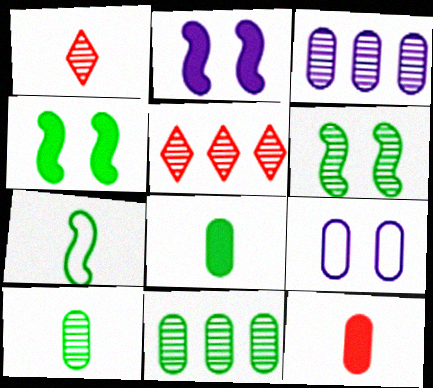[[1, 3, 6], 
[9, 11, 12]]